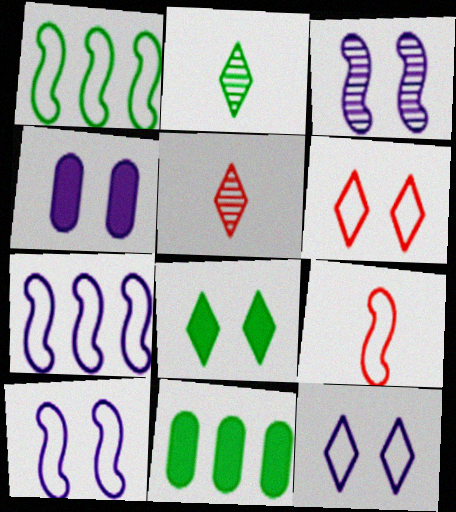[[1, 4, 5], 
[1, 9, 10], 
[3, 4, 12], 
[5, 10, 11]]